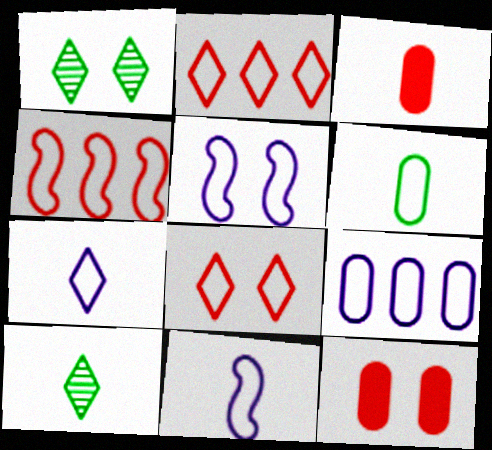[[1, 5, 12], 
[2, 5, 6], 
[3, 10, 11], 
[5, 7, 9]]